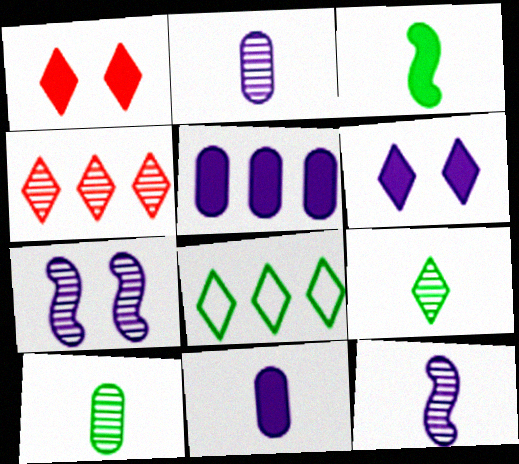[[1, 3, 5], 
[4, 7, 10]]